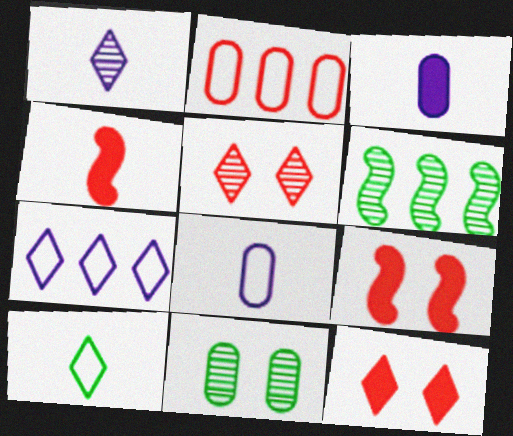[[2, 3, 11], 
[2, 4, 5], 
[4, 7, 11], 
[6, 8, 12]]